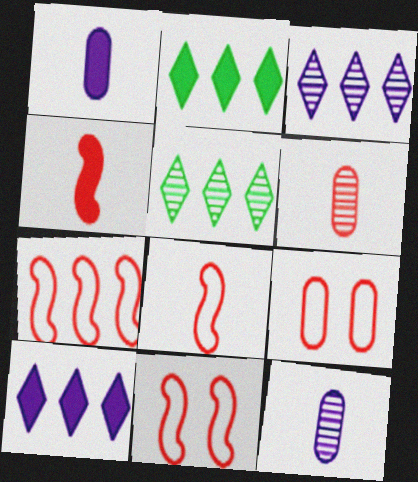[[1, 5, 11], 
[2, 11, 12], 
[7, 8, 11]]